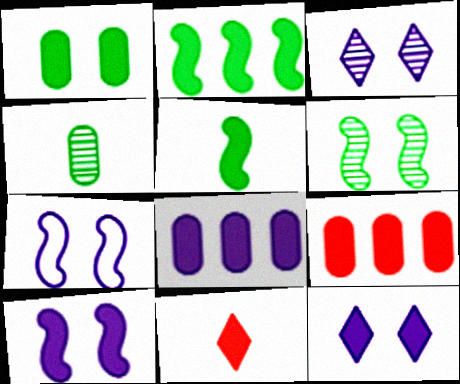[[5, 9, 12]]